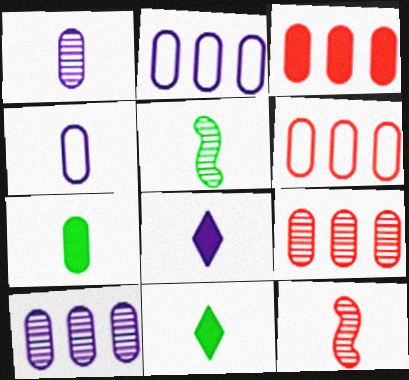[[3, 6, 9], 
[4, 11, 12]]